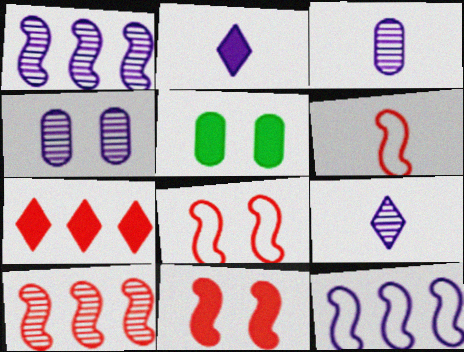[[1, 4, 9], 
[2, 4, 12], 
[6, 10, 11]]